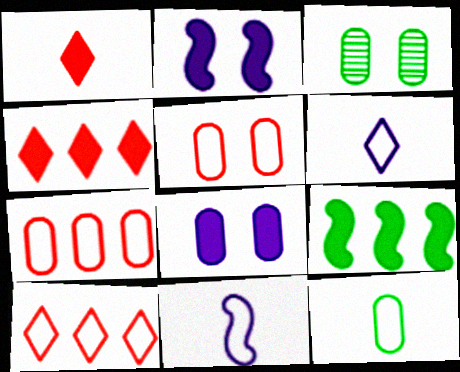[[1, 8, 9], 
[3, 4, 11], 
[3, 5, 8]]